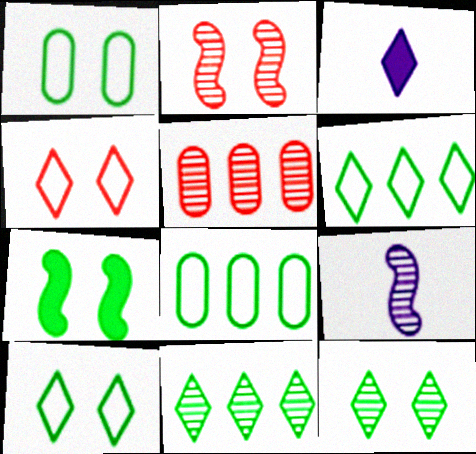[[1, 7, 12], 
[2, 3, 8], 
[3, 4, 11], 
[5, 9, 12]]